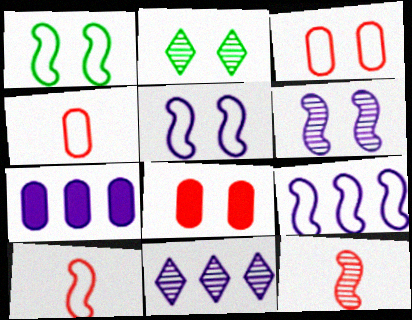[[1, 9, 10], 
[2, 5, 8], 
[2, 7, 10], 
[7, 9, 11]]